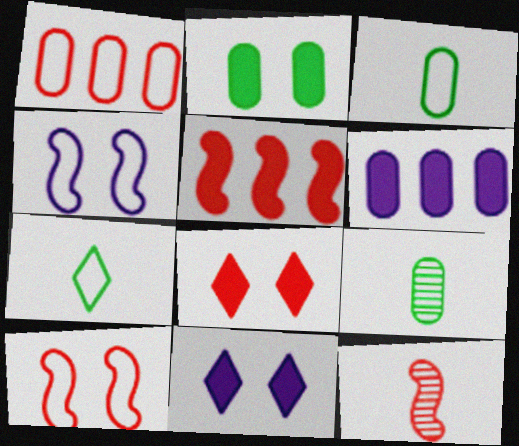[[1, 4, 7], 
[1, 8, 12], 
[5, 10, 12]]